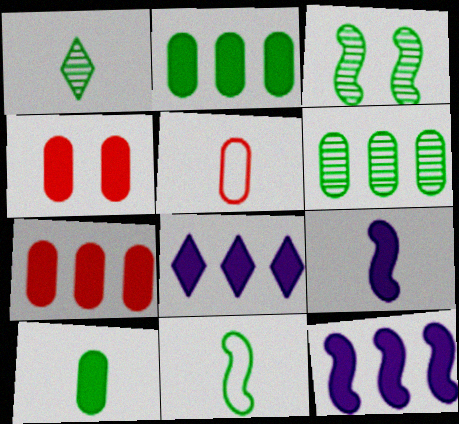[[1, 3, 6], 
[1, 5, 9], 
[1, 10, 11], 
[3, 5, 8]]